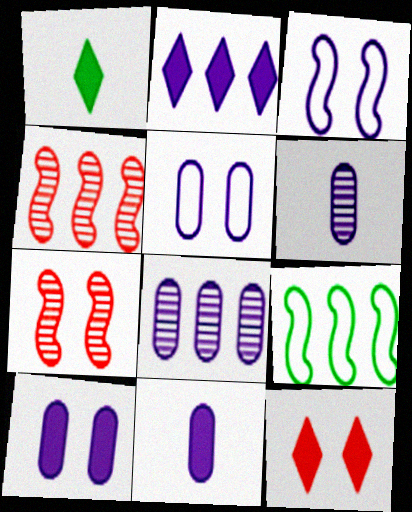[[1, 2, 12], 
[1, 4, 5], 
[2, 3, 6], 
[5, 8, 11], 
[6, 9, 12]]